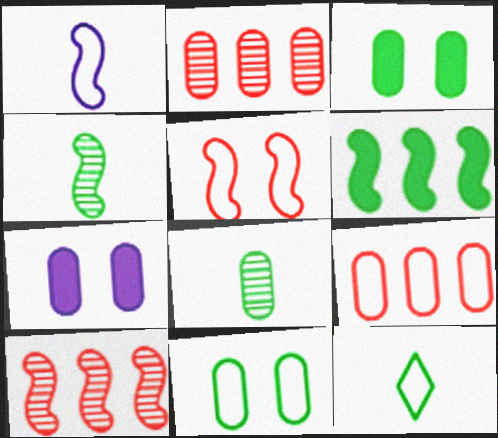[[7, 8, 9], 
[7, 10, 12]]